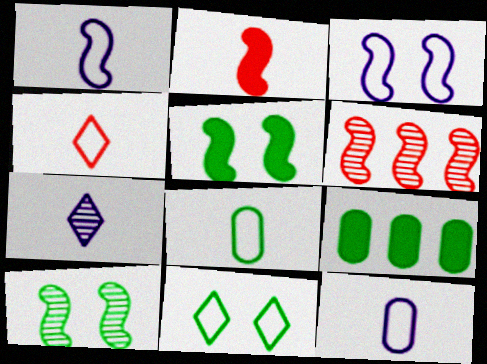[[1, 4, 8], 
[1, 5, 6], 
[2, 7, 8]]